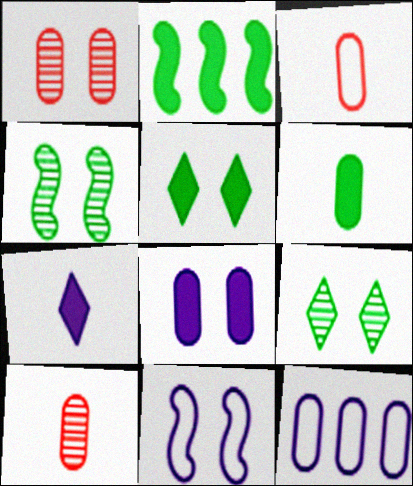[[1, 5, 11], 
[1, 6, 12], 
[2, 5, 6]]